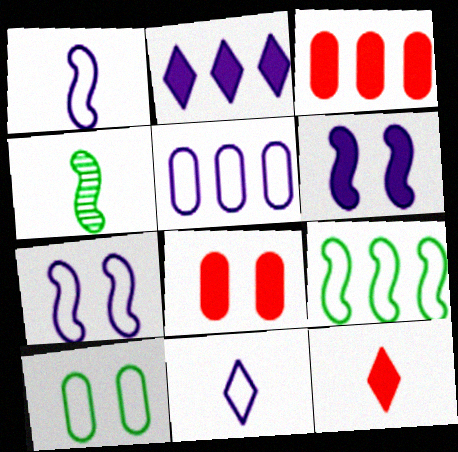[[5, 7, 11]]